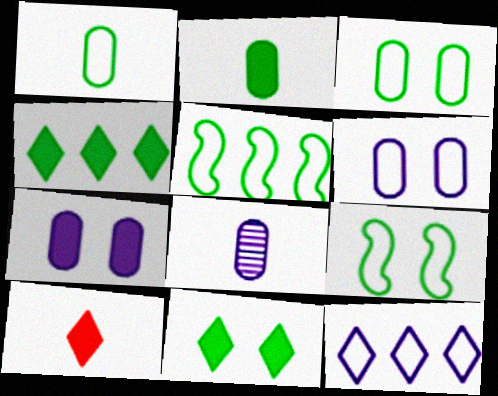[]